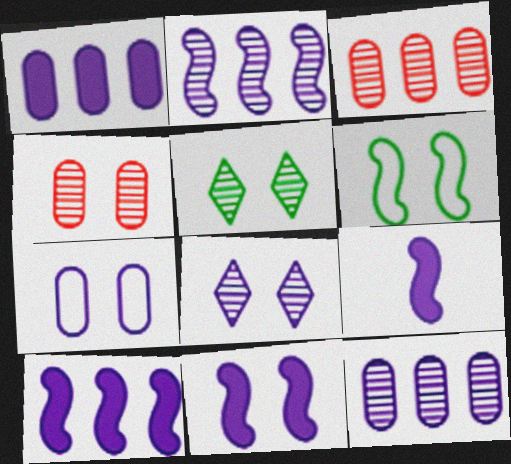[[7, 8, 11], 
[9, 10, 11]]